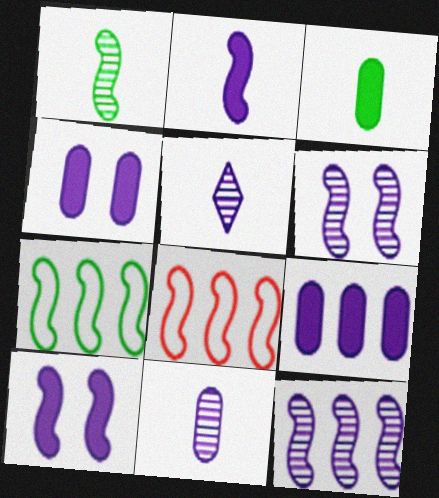[[1, 8, 10]]